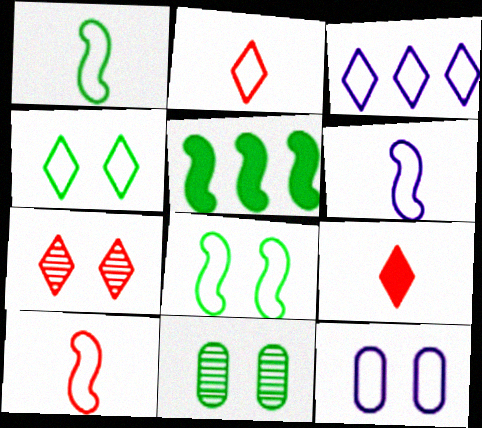[[1, 6, 10], 
[2, 3, 4], 
[3, 6, 12]]